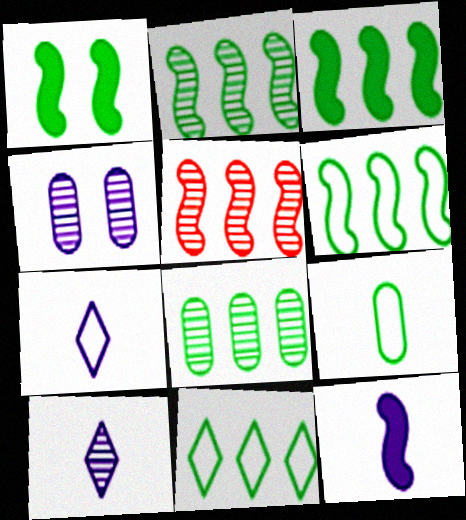[[2, 3, 6], 
[3, 8, 11]]